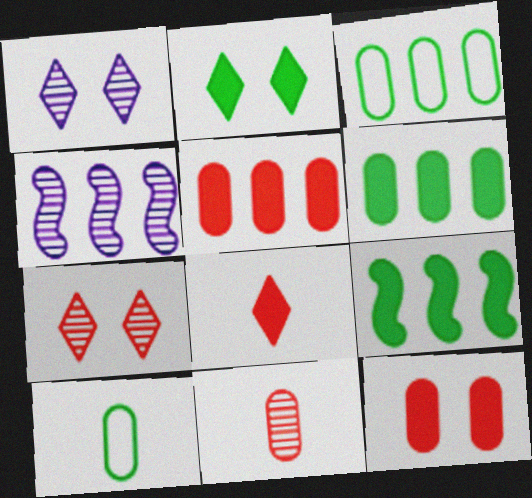[]